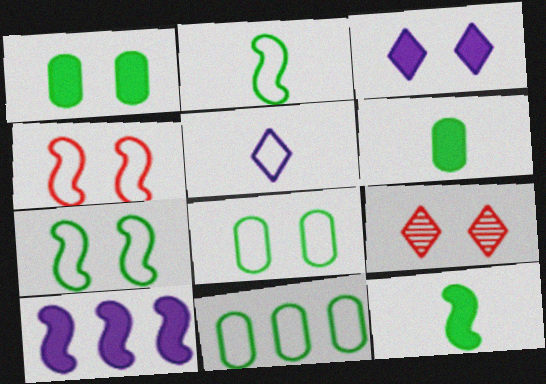[[4, 5, 11]]